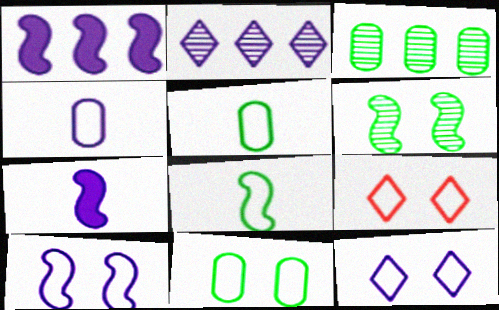[[3, 7, 9], 
[9, 10, 11]]